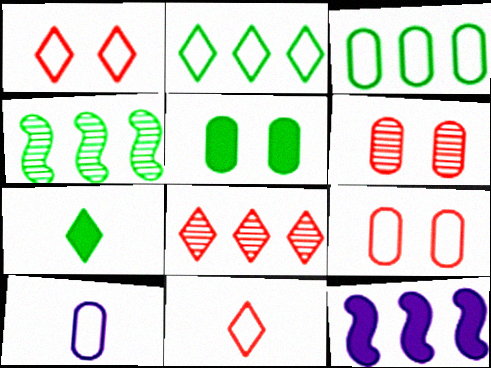[[3, 8, 12], 
[3, 9, 10]]